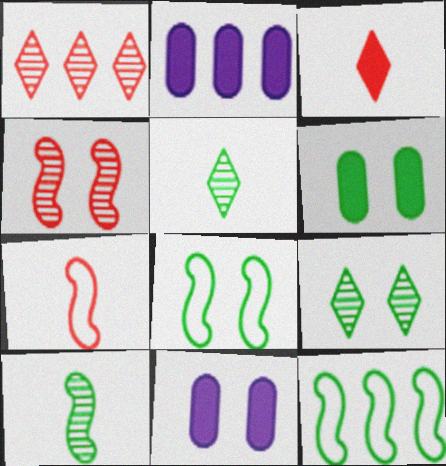[[1, 2, 12], 
[2, 7, 9], 
[5, 6, 12], 
[6, 8, 9]]